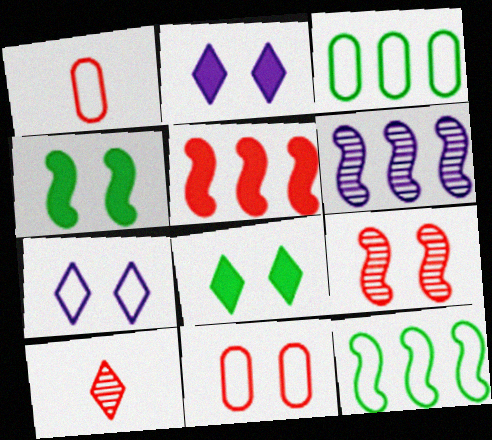[[1, 6, 8], 
[1, 7, 12], 
[5, 6, 12], 
[5, 10, 11]]